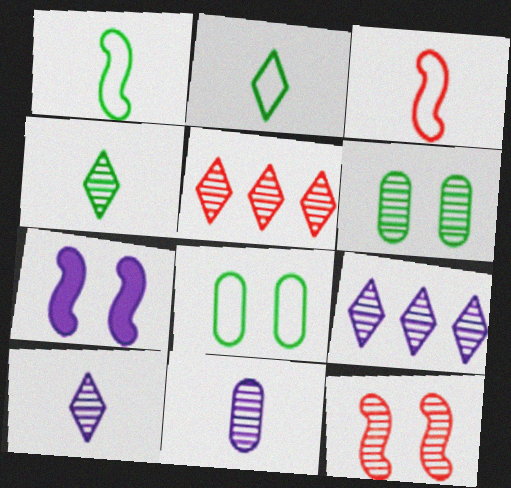[]